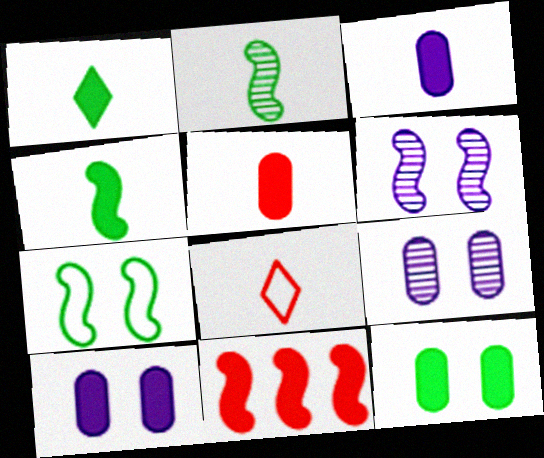[[1, 10, 11], 
[2, 3, 8]]